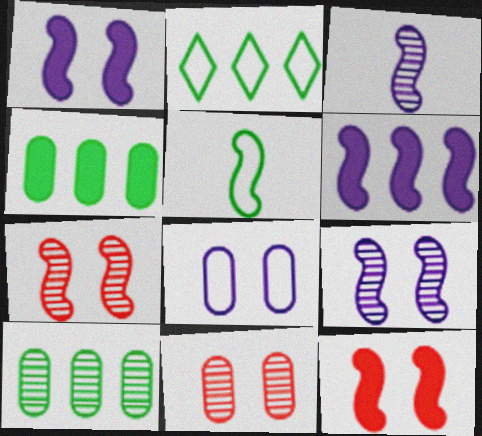[[5, 6, 7]]